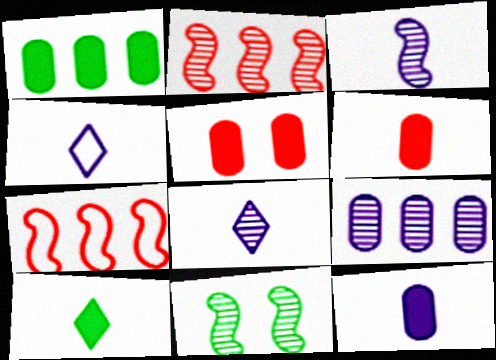[[1, 5, 12], 
[2, 3, 11], 
[3, 4, 12]]